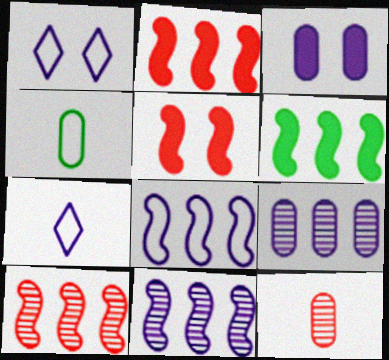[[1, 6, 12], 
[3, 7, 11], 
[6, 8, 10]]